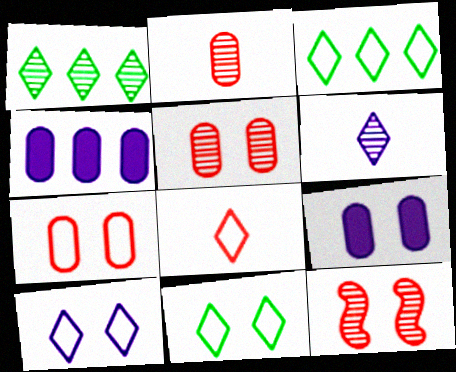[[3, 8, 10], 
[9, 11, 12]]